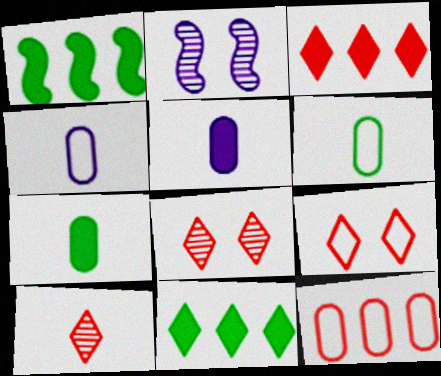[[1, 4, 8], 
[2, 3, 6], 
[3, 9, 10]]